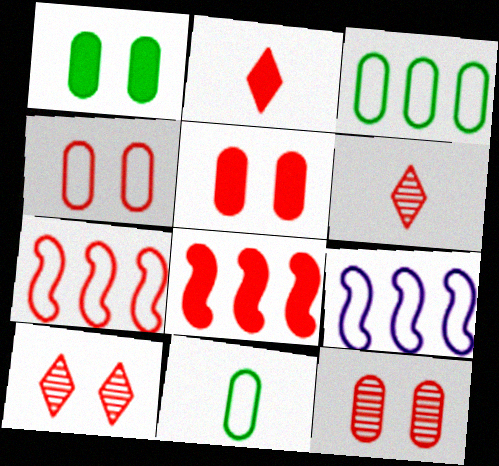[[1, 6, 9], 
[2, 5, 8], 
[2, 7, 12], 
[4, 5, 12], 
[4, 6, 8], 
[5, 6, 7]]